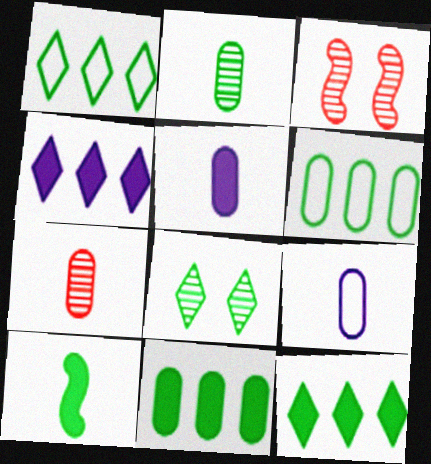[[1, 3, 5], 
[3, 9, 12], 
[6, 8, 10]]